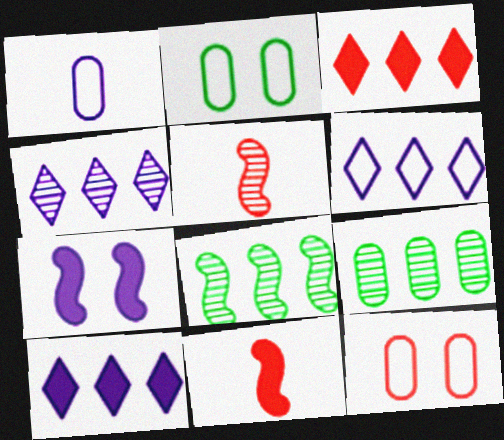[[1, 4, 7], 
[2, 4, 11], 
[2, 5, 10], 
[3, 5, 12], 
[4, 6, 10]]